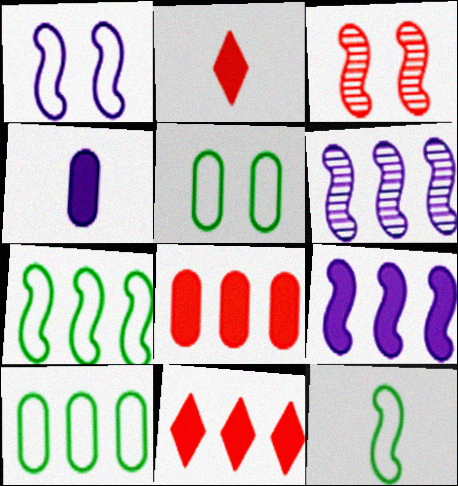[[2, 5, 6], 
[3, 9, 12], 
[6, 10, 11]]